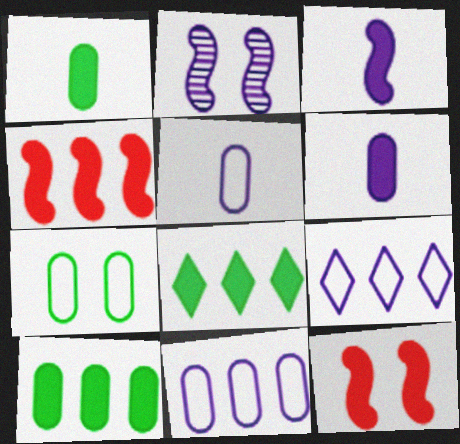[[2, 6, 9], 
[6, 8, 12]]